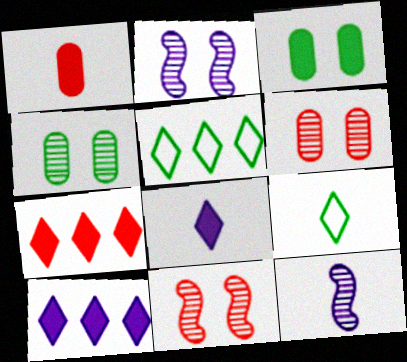[[1, 2, 5], 
[1, 9, 12]]